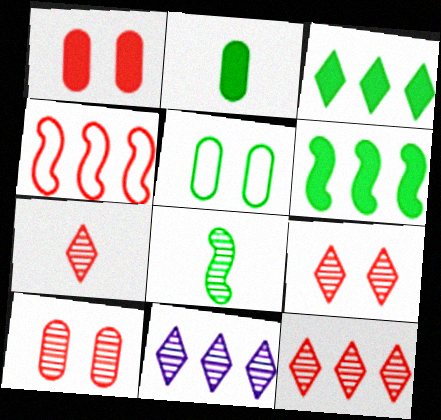[[1, 4, 7], 
[3, 5, 8], 
[7, 9, 12], 
[8, 10, 11]]